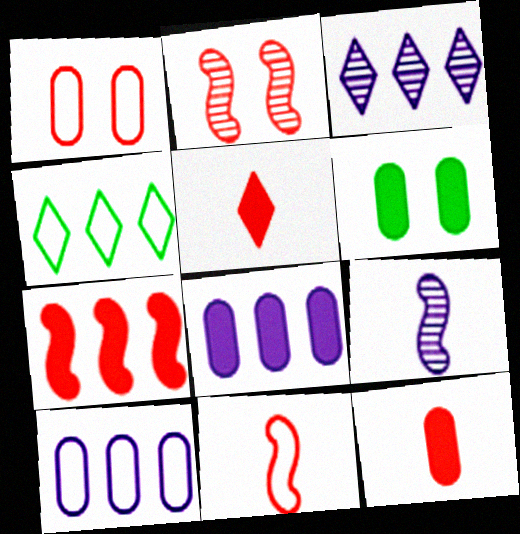[[2, 7, 11], 
[3, 6, 11], 
[6, 8, 12]]